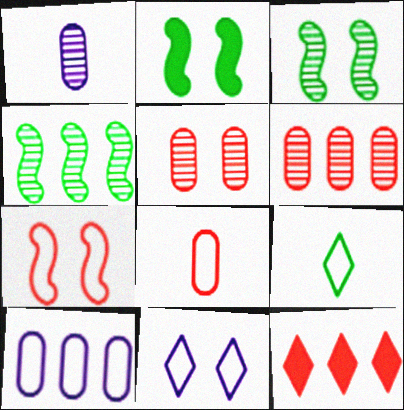[[2, 5, 11], 
[4, 10, 12], 
[7, 9, 10]]